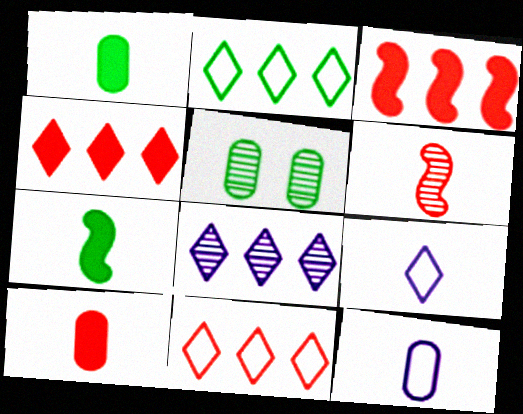[[1, 6, 9], 
[2, 4, 8], 
[2, 5, 7], 
[3, 5, 9], 
[5, 6, 8]]